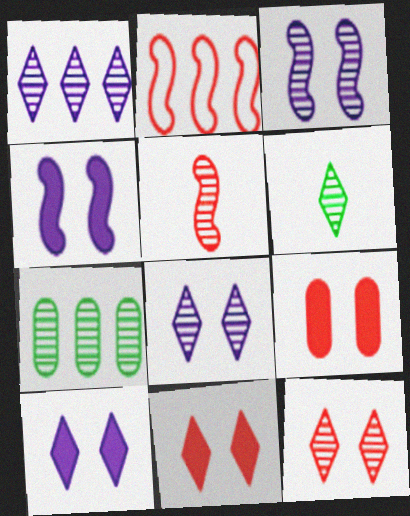[[1, 6, 12], 
[5, 7, 8]]